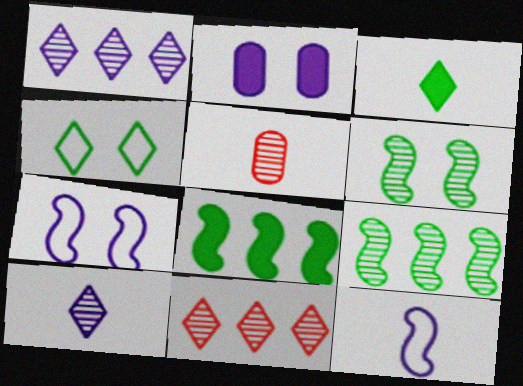[[1, 2, 12], 
[1, 5, 6], 
[3, 5, 12]]